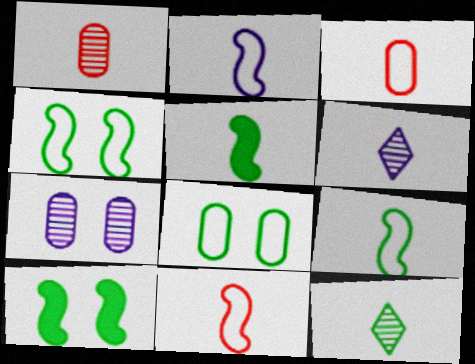[[2, 9, 11], 
[3, 5, 6]]